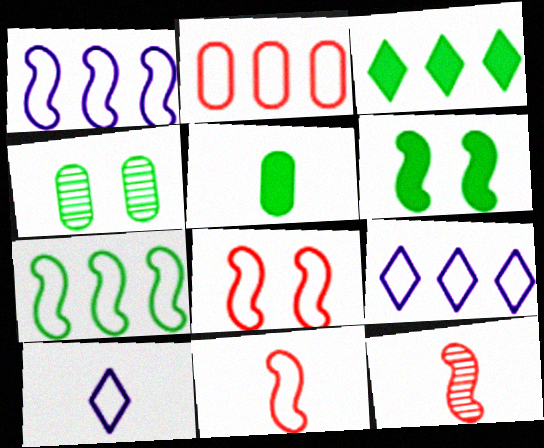[[1, 6, 12], 
[2, 7, 9], 
[3, 5, 6], 
[5, 10, 12]]